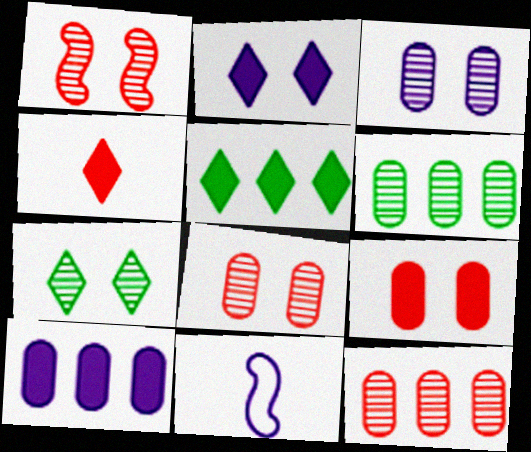[[1, 3, 7], 
[2, 4, 5], 
[5, 8, 11]]